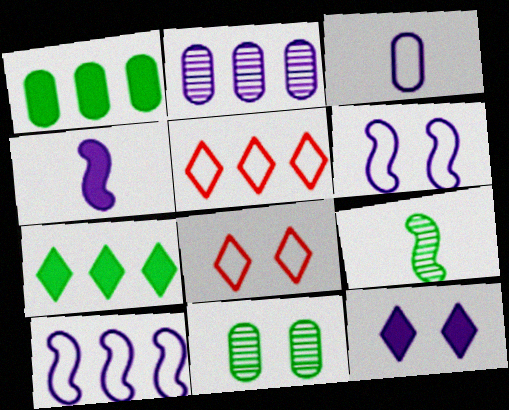[[4, 5, 11]]